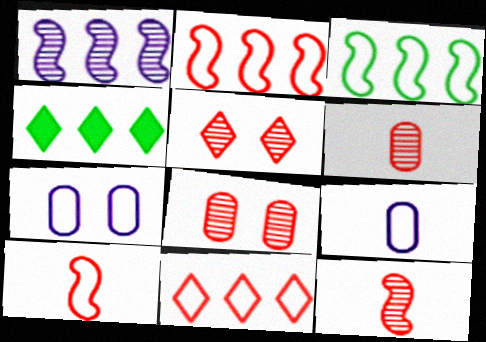[[4, 7, 12]]